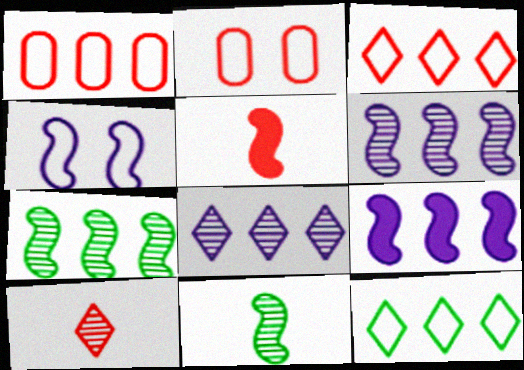[[4, 5, 7]]